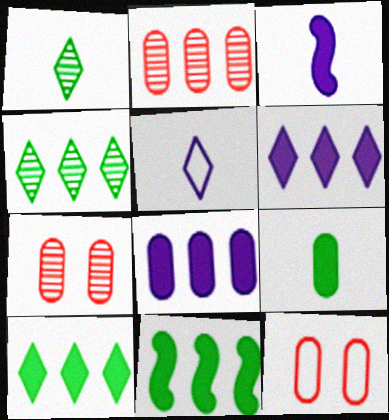[[3, 4, 12], 
[5, 7, 11]]